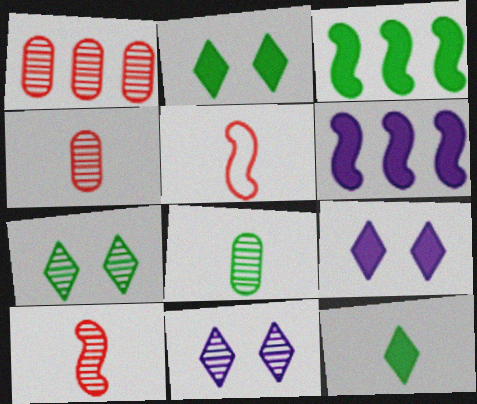[]